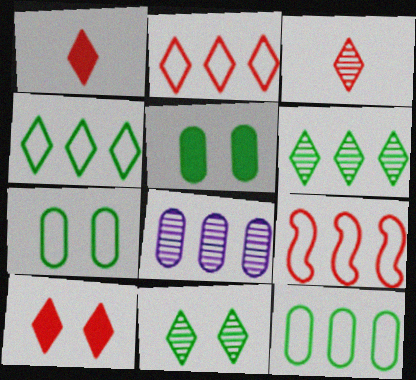[[2, 3, 10]]